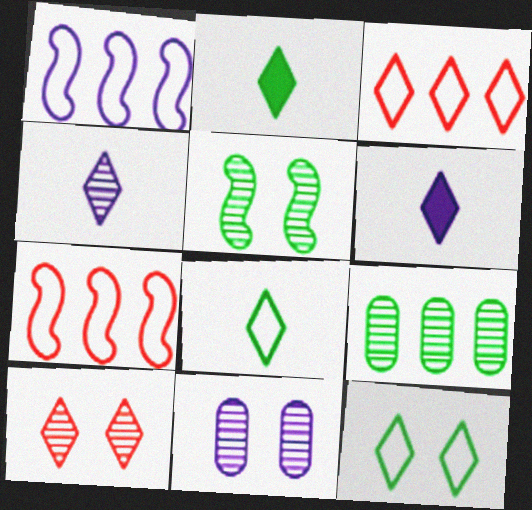[[1, 6, 11], 
[2, 7, 11], 
[5, 10, 11]]